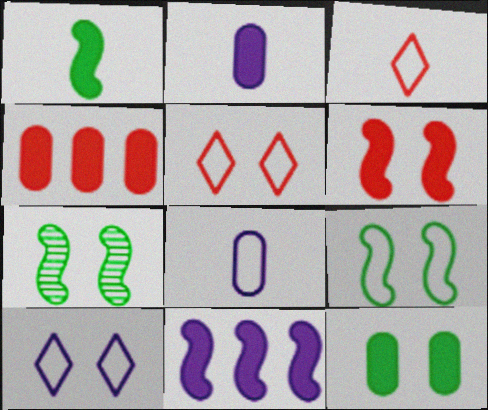[[1, 6, 11], 
[2, 4, 12]]